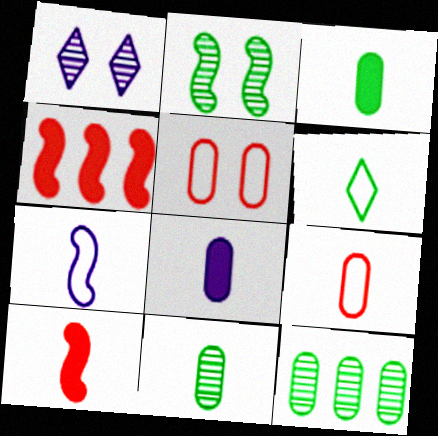[[2, 4, 7], 
[5, 8, 12], 
[6, 7, 9], 
[8, 9, 11]]